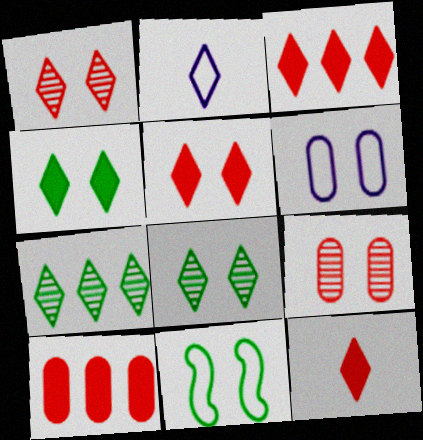[[2, 3, 8], 
[2, 5, 7], 
[3, 5, 12]]